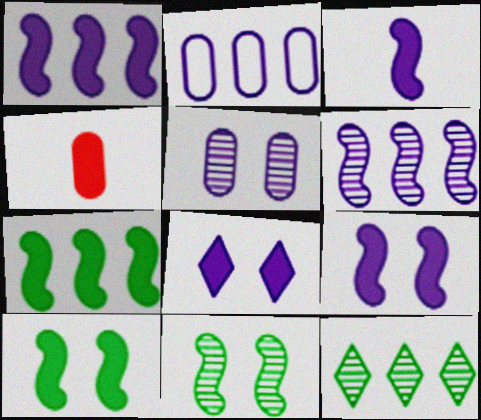[[1, 3, 9], 
[4, 7, 8]]